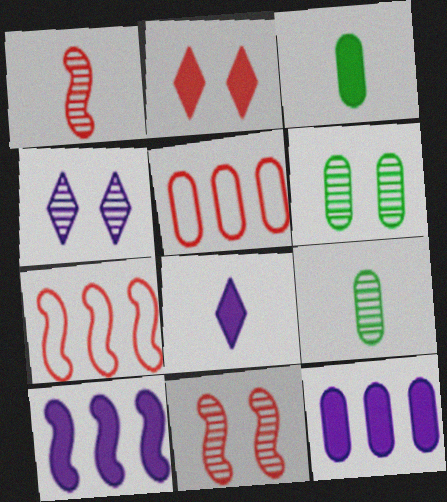[[1, 2, 5], 
[2, 3, 10], 
[3, 4, 7], 
[4, 6, 11], 
[6, 7, 8]]